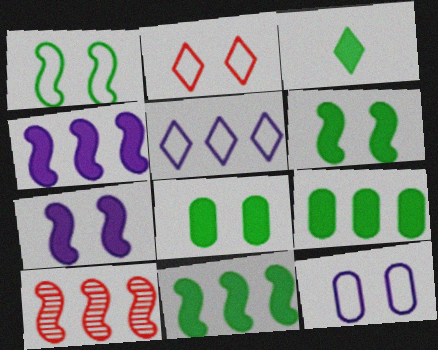[[1, 2, 12], 
[3, 6, 9], 
[3, 8, 11], 
[3, 10, 12], 
[5, 9, 10]]